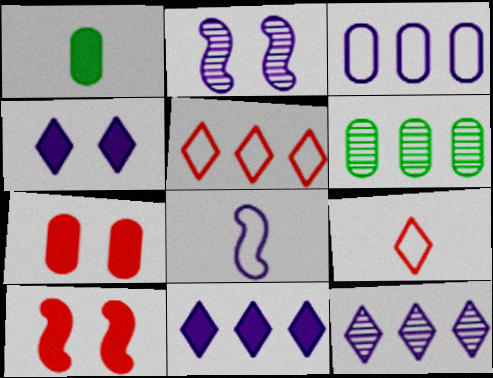[[1, 2, 5], 
[1, 10, 11]]